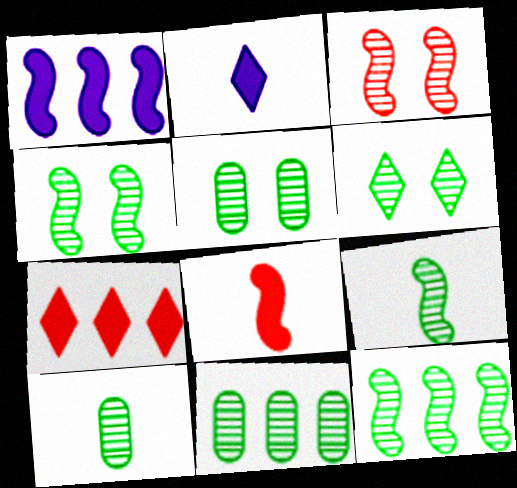[[4, 5, 6], 
[4, 9, 12], 
[5, 10, 11], 
[6, 9, 11], 
[6, 10, 12]]